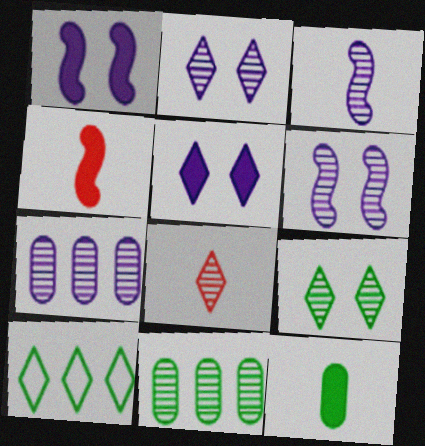[[2, 3, 7], 
[5, 8, 10], 
[6, 8, 11]]